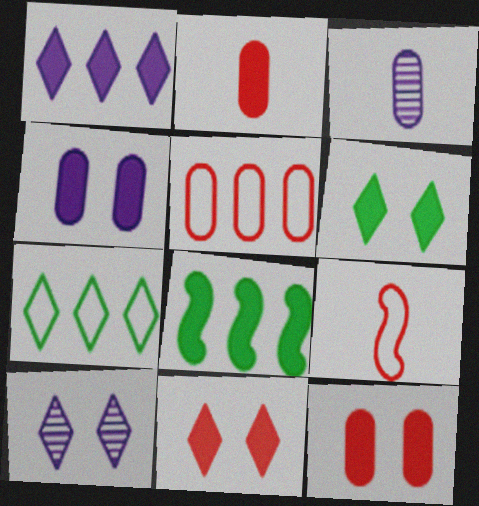[]